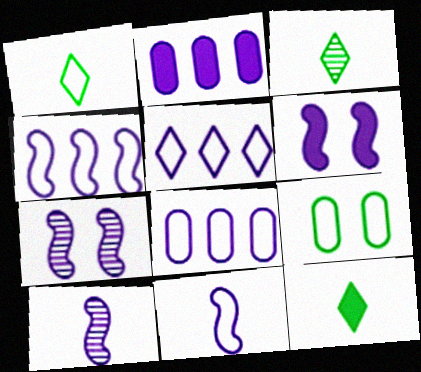[[1, 3, 12], 
[4, 5, 8], 
[4, 6, 10]]